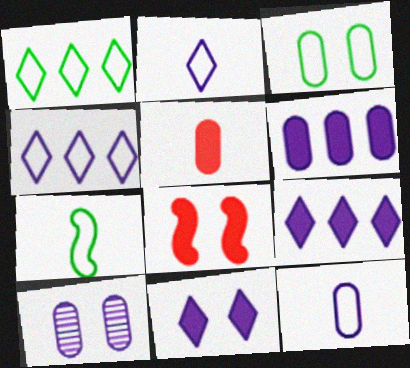[[1, 3, 7], 
[6, 10, 12]]